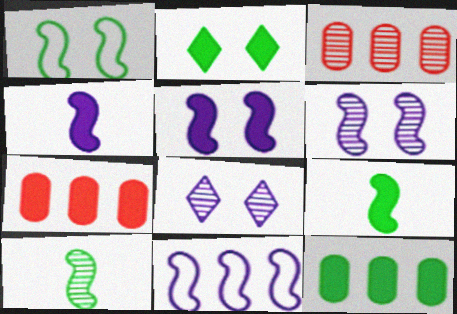[[2, 4, 7], 
[2, 9, 12], 
[3, 8, 10], 
[4, 6, 11]]